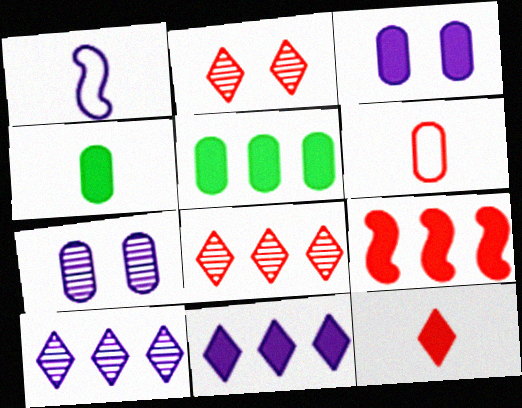[[1, 2, 5], 
[1, 3, 10], 
[1, 7, 11], 
[2, 6, 9], 
[5, 6, 7], 
[5, 9, 11]]